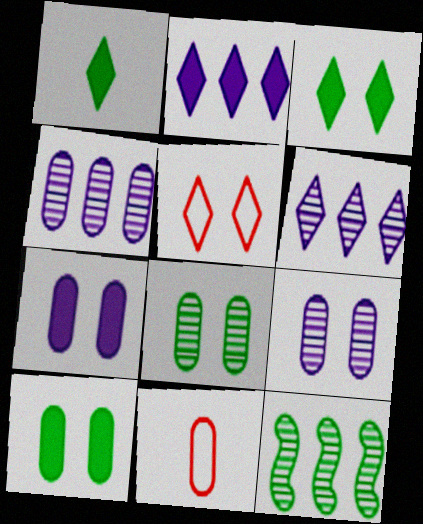[[1, 5, 6], 
[4, 10, 11]]